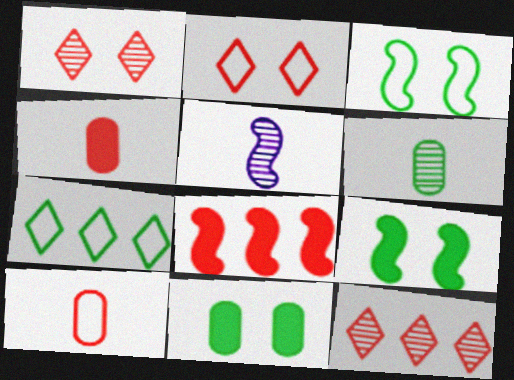[[1, 8, 10], 
[3, 5, 8], 
[6, 7, 9]]